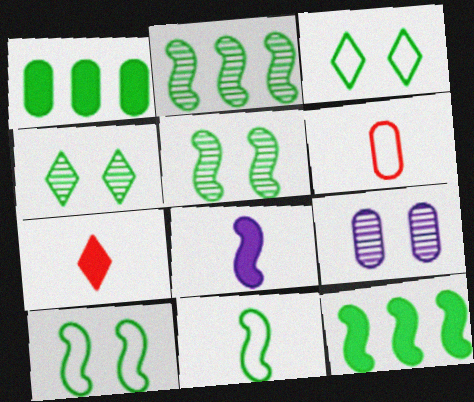[[1, 4, 11], 
[1, 6, 9], 
[5, 11, 12]]